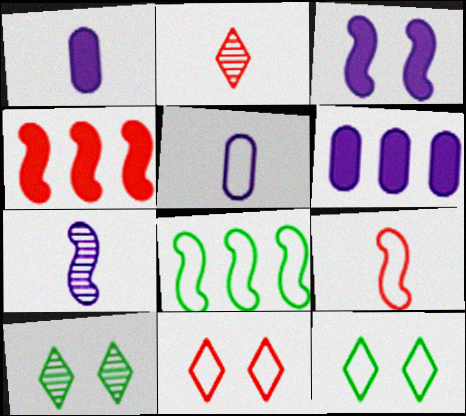[[4, 5, 10], 
[5, 8, 11], 
[6, 9, 10]]